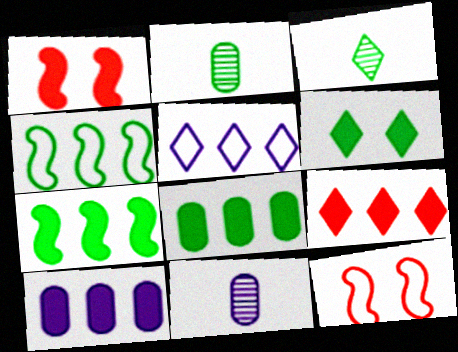[[1, 2, 5], 
[2, 4, 6], 
[3, 10, 12], 
[7, 9, 10]]